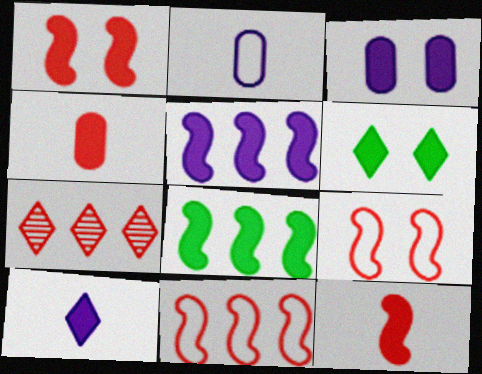[[1, 3, 6], 
[3, 5, 10], 
[4, 5, 6], 
[4, 7, 9]]